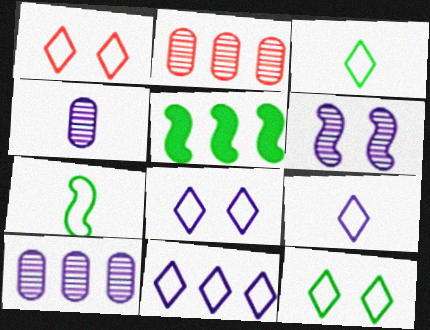[[1, 3, 11], 
[1, 4, 5], 
[1, 8, 12], 
[2, 5, 11], 
[8, 9, 11]]